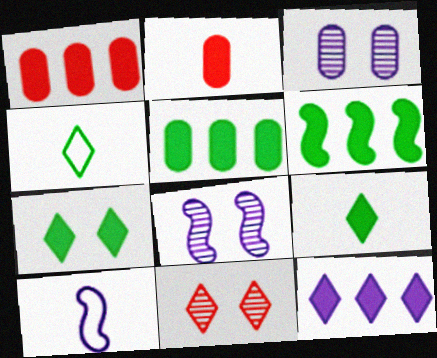[[1, 4, 8], 
[1, 6, 12], 
[3, 10, 12], 
[4, 11, 12], 
[5, 10, 11]]